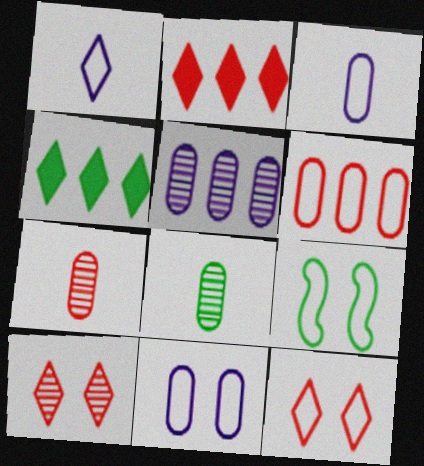[[1, 4, 10], 
[1, 6, 9], 
[4, 8, 9], 
[9, 11, 12]]